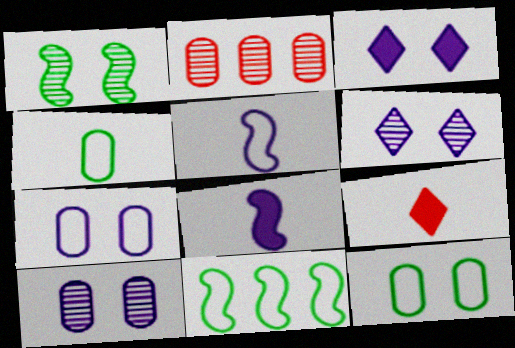[[9, 10, 11]]